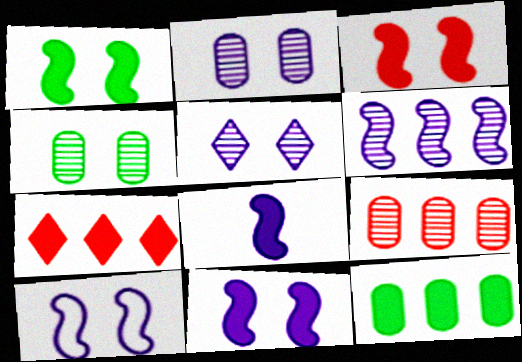[[1, 3, 11], 
[6, 8, 10]]